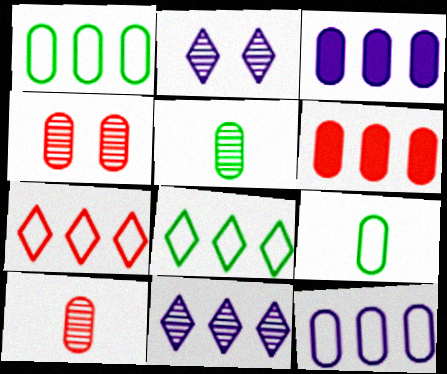[[3, 4, 9]]